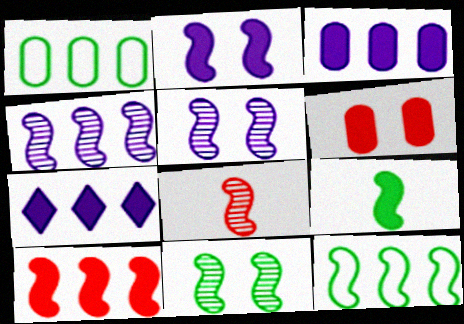[[2, 8, 12], 
[2, 9, 10], 
[4, 8, 11], 
[4, 10, 12], 
[6, 7, 9], 
[9, 11, 12]]